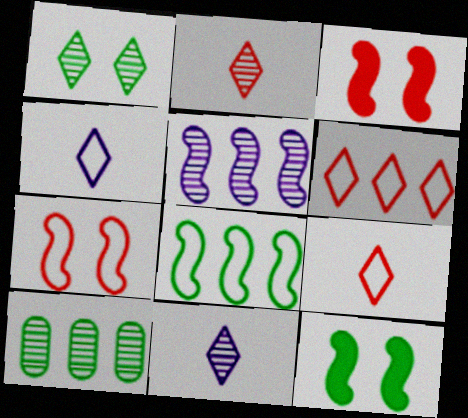[[3, 4, 10]]